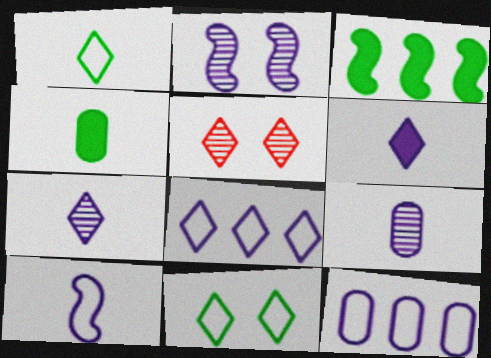[[2, 6, 12], 
[6, 9, 10]]